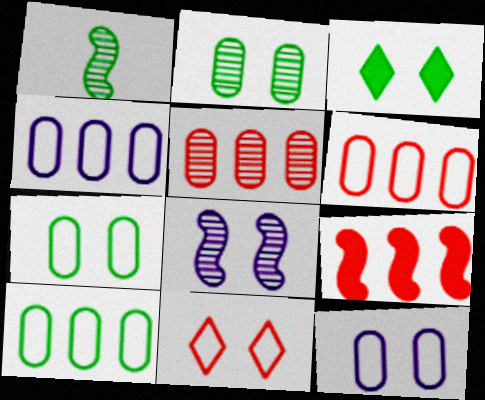[[1, 3, 10], 
[4, 6, 10]]